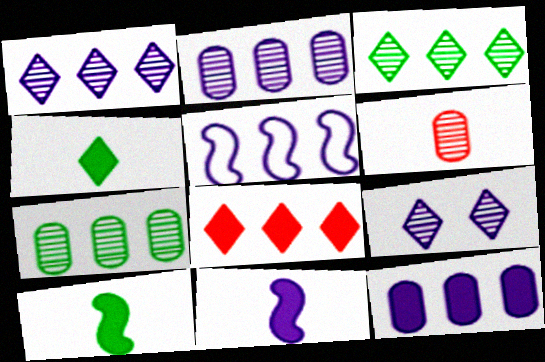[[1, 5, 12], 
[5, 7, 8]]